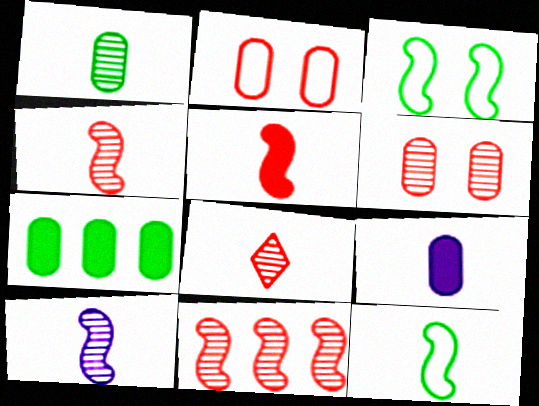[[1, 8, 10], 
[5, 10, 12], 
[6, 8, 11], 
[8, 9, 12]]